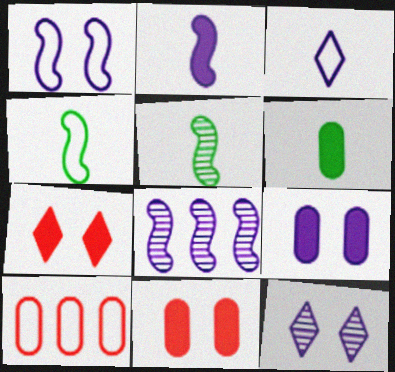[[1, 2, 8], 
[1, 9, 12], 
[3, 8, 9]]